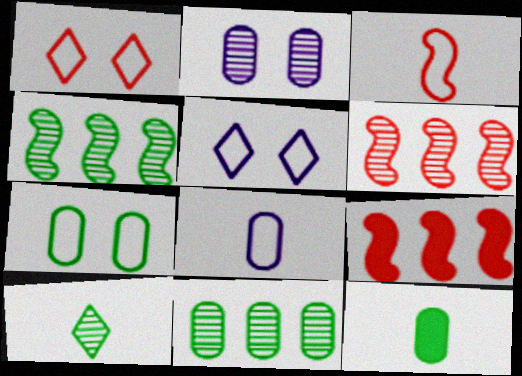[[2, 6, 10], 
[5, 6, 12], 
[7, 11, 12]]